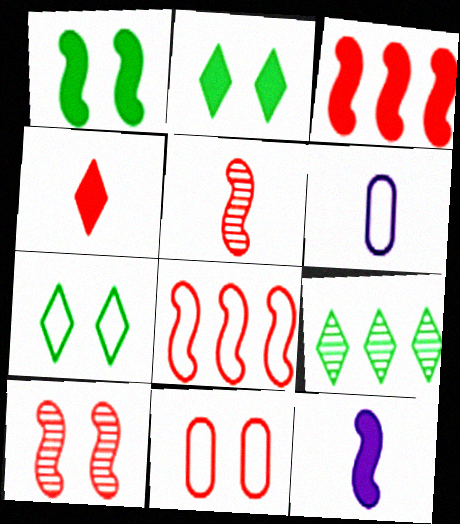[[1, 3, 12], 
[6, 7, 8], 
[9, 11, 12]]